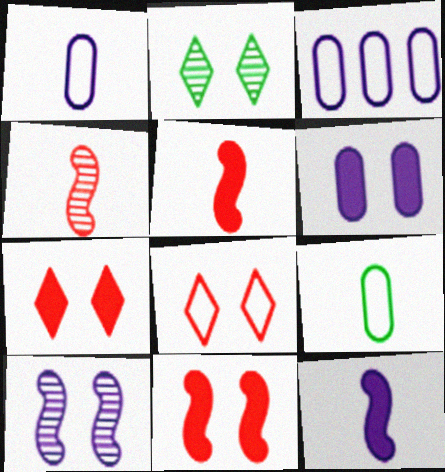[[2, 3, 5]]